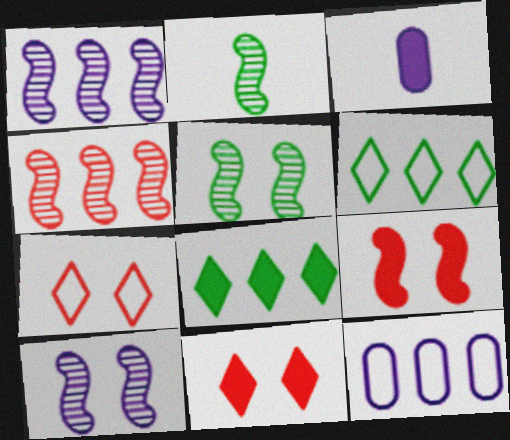[[2, 4, 10], 
[2, 11, 12], 
[3, 8, 9], 
[4, 8, 12]]